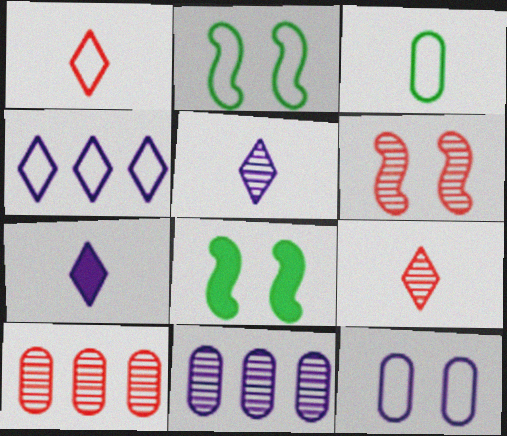[[1, 8, 11], 
[2, 7, 10], 
[6, 9, 10]]